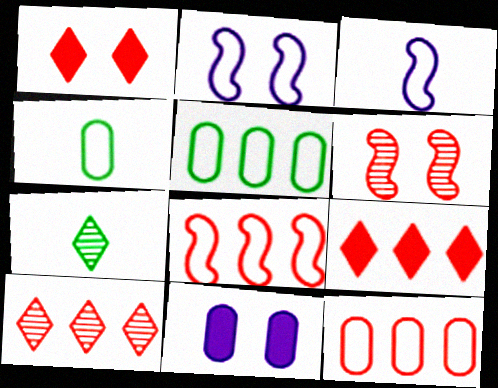[[7, 8, 11]]